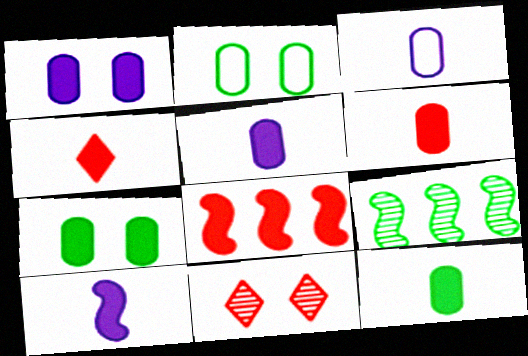[[4, 10, 12], 
[5, 6, 12]]